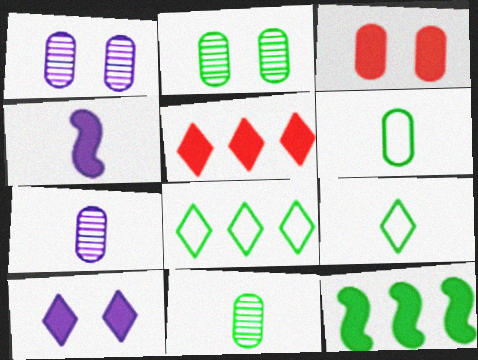[[2, 9, 12]]